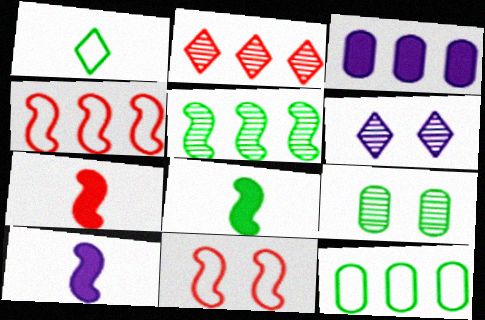[[5, 10, 11], 
[6, 7, 12], 
[7, 8, 10]]